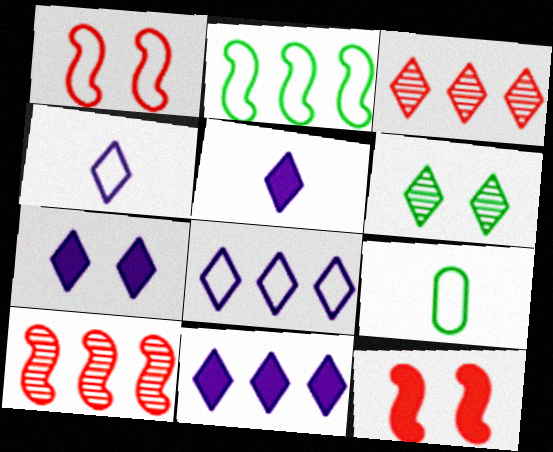[[1, 8, 9], 
[5, 7, 11], 
[7, 9, 10]]